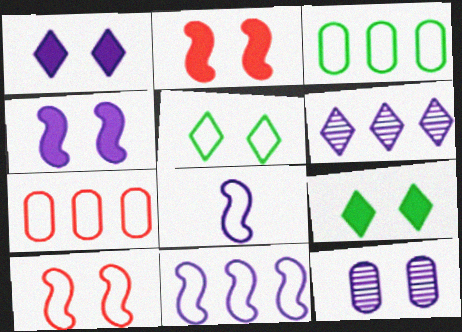[[2, 5, 12], 
[5, 7, 8], 
[9, 10, 12]]